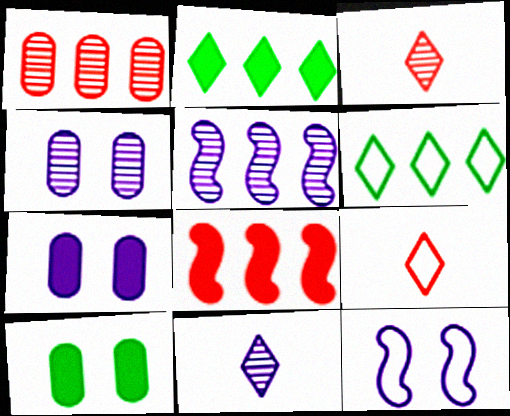[[4, 5, 11], 
[5, 9, 10]]